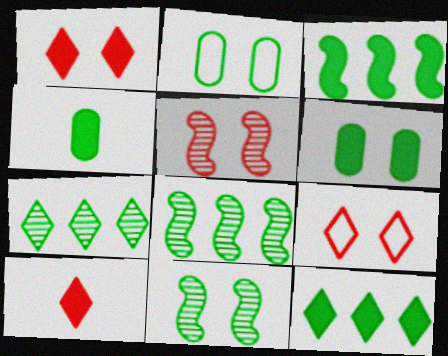[]